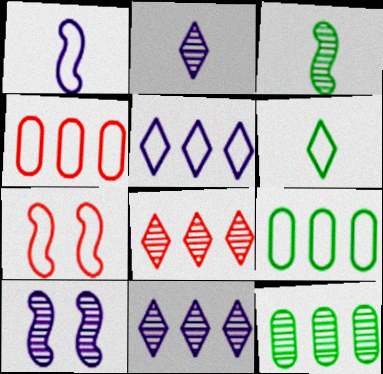[]